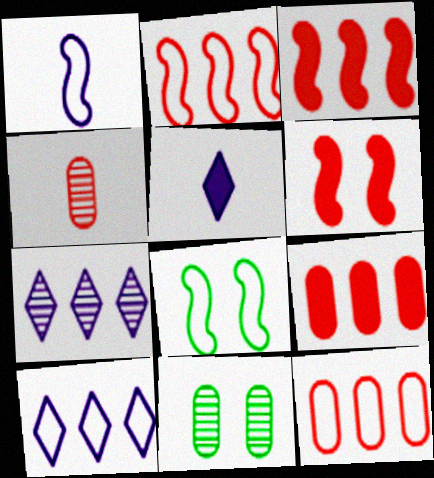[[1, 2, 8], 
[2, 5, 11]]